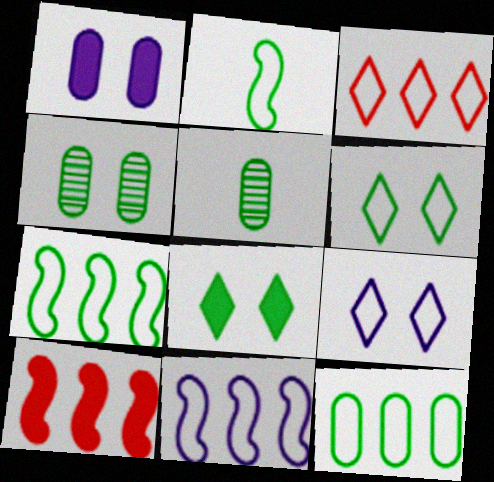[[2, 6, 12], 
[3, 11, 12], 
[5, 7, 8], 
[5, 9, 10]]